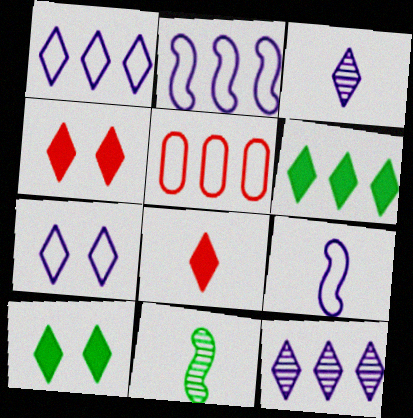[]